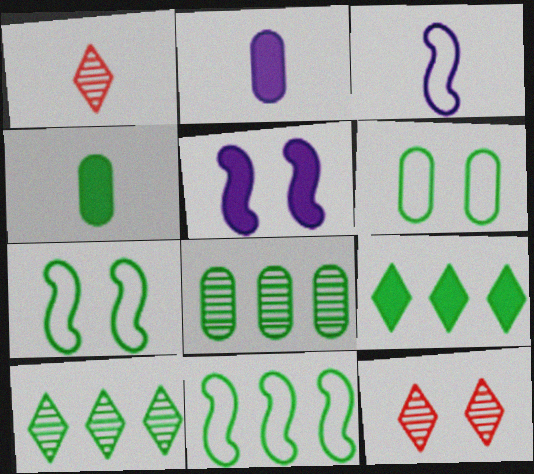[[1, 3, 4], 
[2, 11, 12], 
[4, 6, 8], 
[4, 7, 10], 
[5, 6, 12], 
[8, 9, 11]]